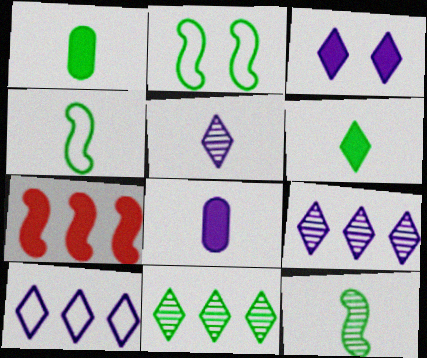[[1, 2, 11], 
[1, 3, 7], 
[3, 5, 10]]